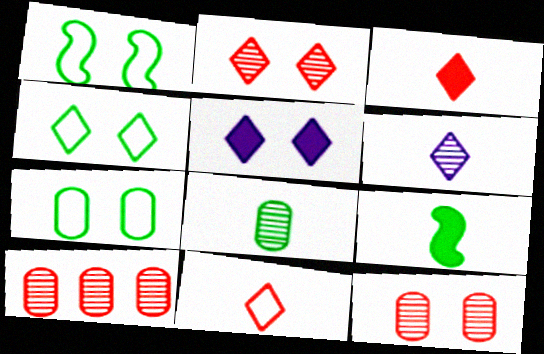[[1, 4, 7], 
[1, 5, 12], 
[2, 4, 5]]